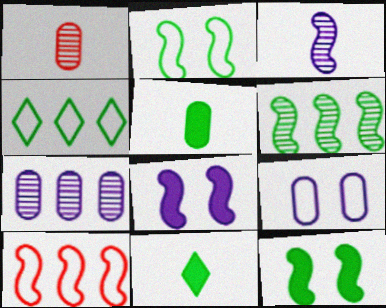[[1, 4, 8], 
[3, 10, 12]]